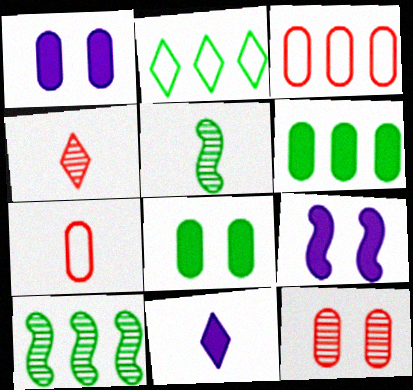[[2, 5, 8], 
[2, 6, 10], 
[5, 7, 11]]